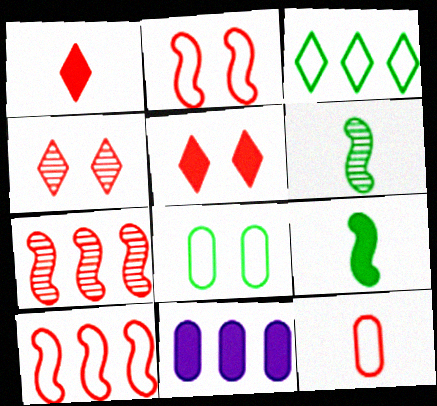[[3, 7, 11], 
[5, 7, 12], 
[5, 9, 11]]